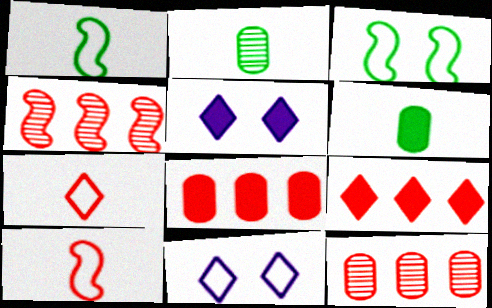[[1, 5, 12], 
[4, 6, 11]]